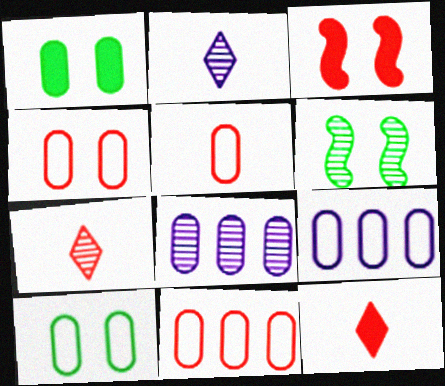[[1, 5, 8], 
[3, 7, 11], 
[4, 5, 11], 
[5, 9, 10], 
[6, 7, 8], 
[6, 9, 12]]